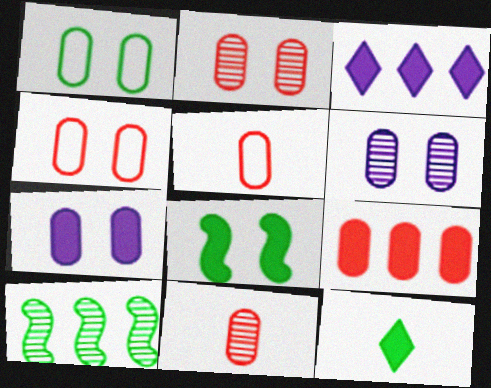[[1, 2, 7], 
[1, 10, 12], 
[2, 5, 9], 
[4, 9, 11]]